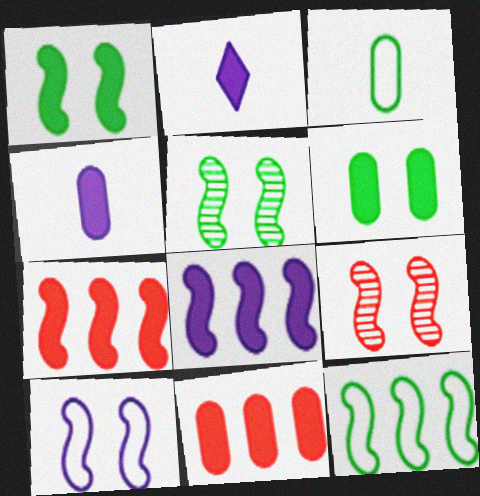[[1, 2, 11], 
[1, 9, 10], 
[2, 6, 7], 
[4, 6, 11]]